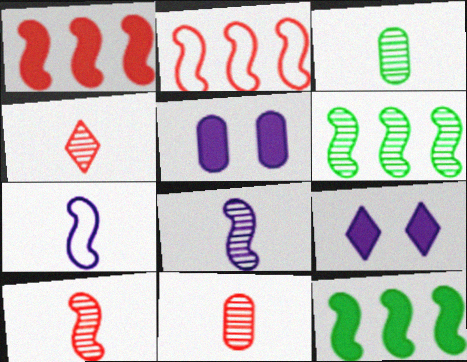[[2, 3, 9], 
[3, 4, 8], 
[4, 10, 11]]